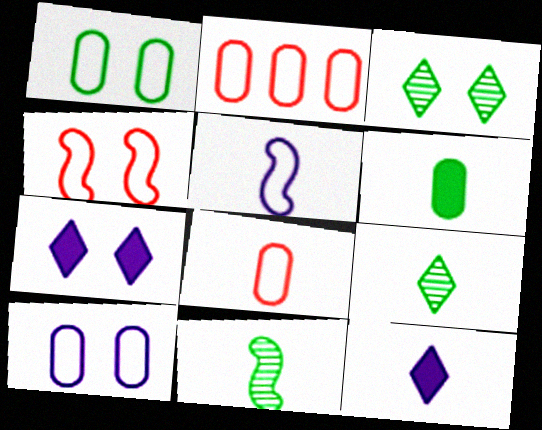[[2, 7, 11], 
[8, 11, 12]]